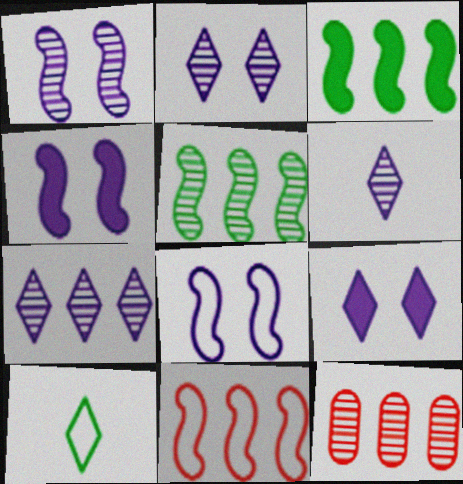[[1, 4, 8], 
[2, 6, 7], 
[4, 10, 12], 
[5, 7, 12]]